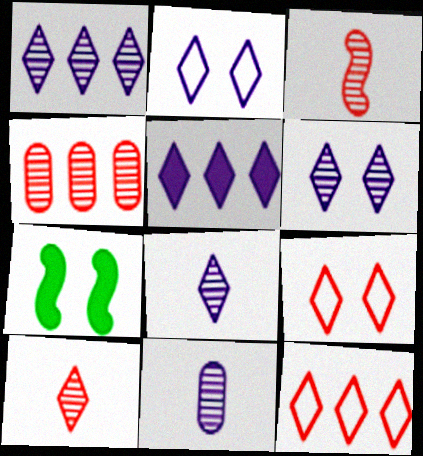[[1, 6, 8], 
[2, 5, 8], 
[7, 11, 12]]